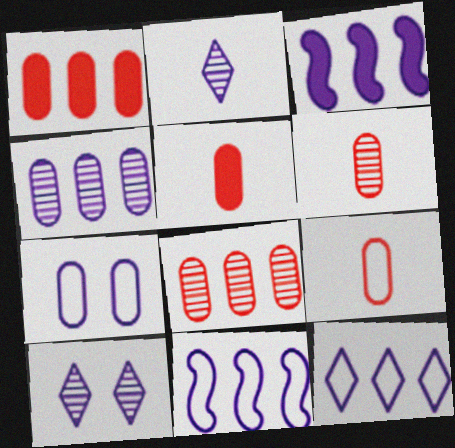[[2, 3, 7], 
[3, 4, 12], 
[5, 6, 9]]